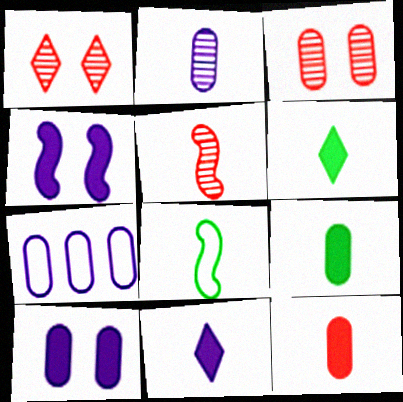[[2, 7, 10], 
[3, 7, 9]]